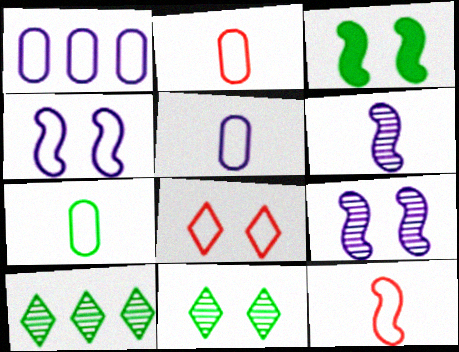[[2, 5, 7], 
[3, 7, 10]]